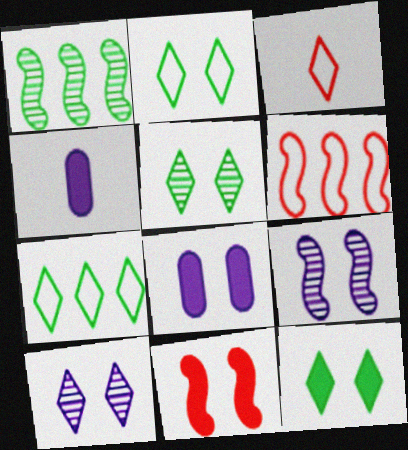[[1, 3, 8], 
[2, 5, 12], 
[4, 5, 6], 
[8, 11, 12]]